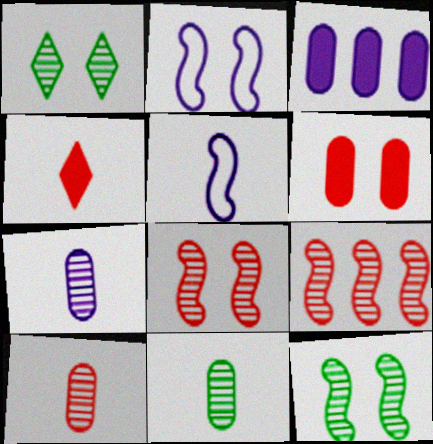[[1, 2, 6], 
[1, 7, 9], 
[4, 5, 11], 
[7, 10, 11]]